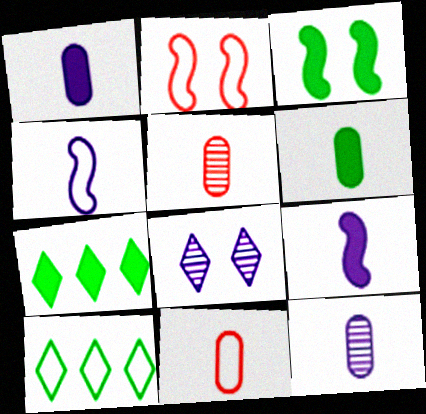[[2, 7, 12], 
[3, 6, 7], 
[6, 11, 12]]